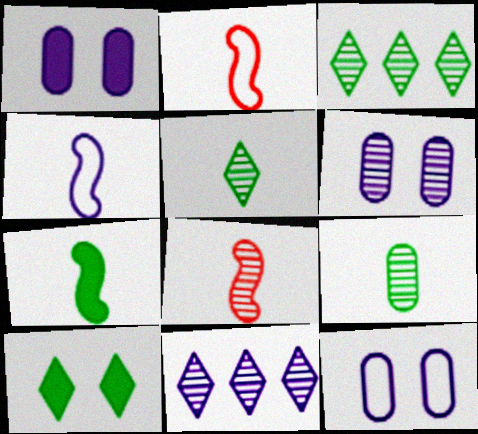[[1, 2, 3], 
[1, 4, 11], 
[1, 6, 12], 
[3, 6, 8], 
[4, 7, 8]]